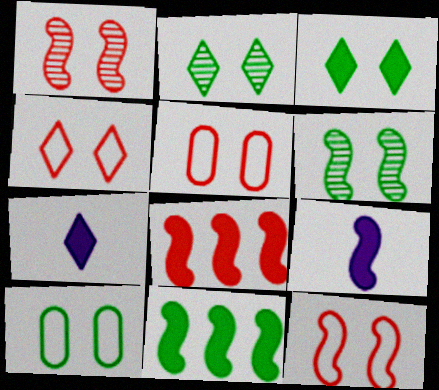[[3, 6, 10], 
[4, 5, 12]]